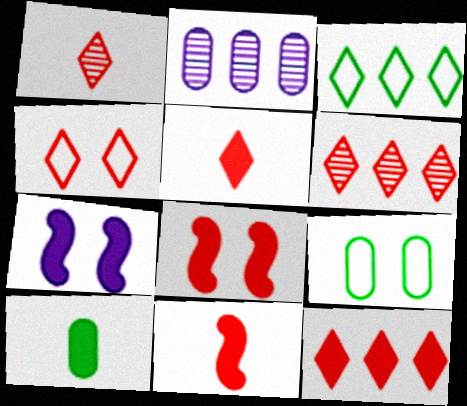[[1, 4, 12], 
[4, 5, 6], 
[7, 10, 12]]